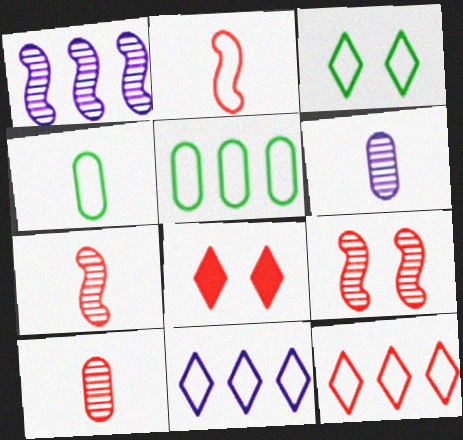[[1, 4, 8]]